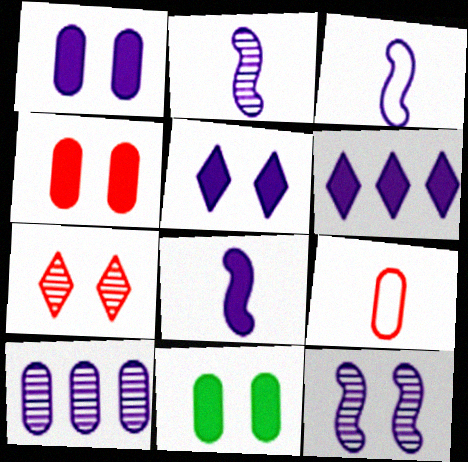[[1, 4, 11], 
[1, 6, 8], 
[2, 3, 8], 
[3, 5, 10], 
[9, 10, 11]]